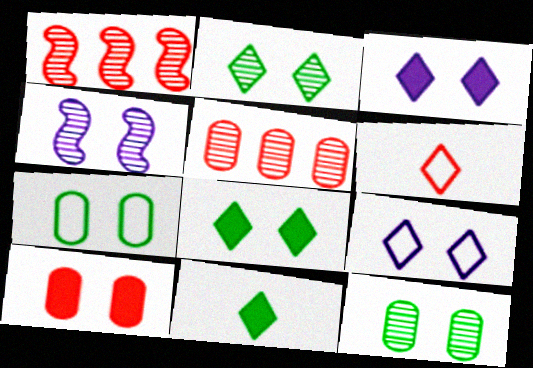[[1, 6, 10]]